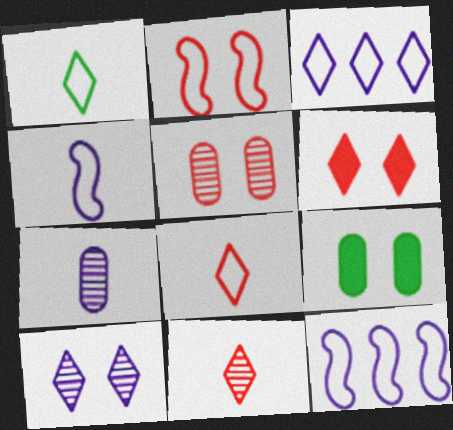[[2, 5, 6], 
[2, 9, 10], 
[9, 11, 12]]